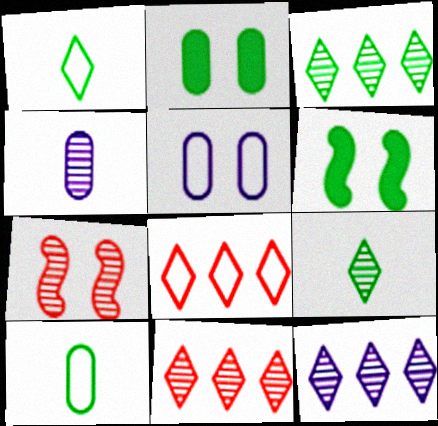[[3, 4, 7], 
[3, 6, 10], 
[3, 11, 12], 
[4, 6, 8]]